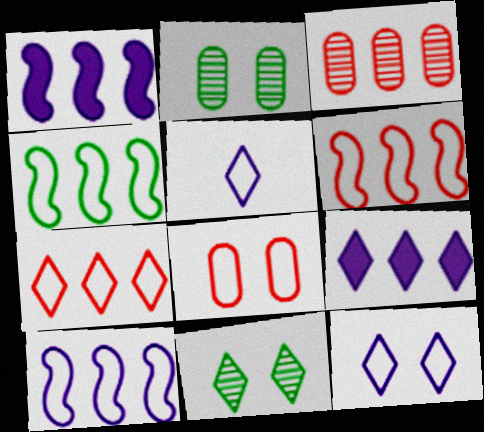[[3, 4, 9], 
[4, 5, 8], 
[4, 6, 10]]